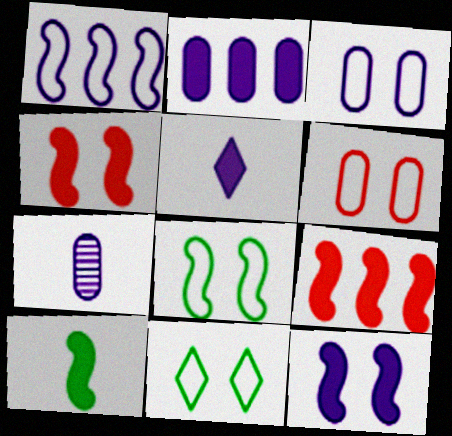[[2, 3, 7], 
[2, 5, 12], 
[7, 9, 11], 
[9, 10, 12]]